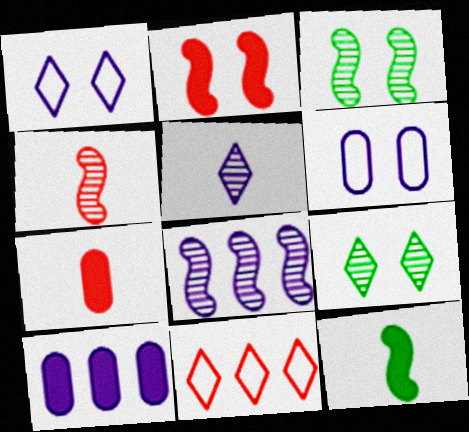[[2, 6, 9], 
[3, 4, 8]]